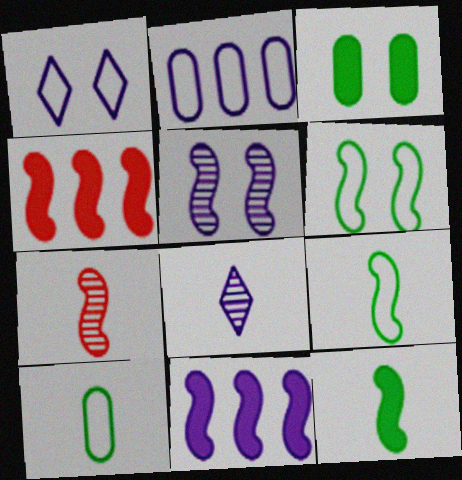[[4, 5, 9], 
[6, 7, 11]]